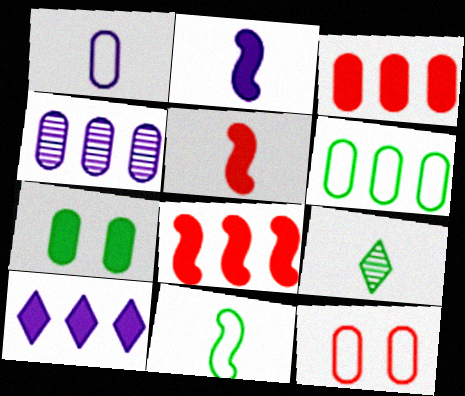[[1, 5, 9], 
[1, 6, 12], 
[3, 4, 6], 
[5, 7, 10]]